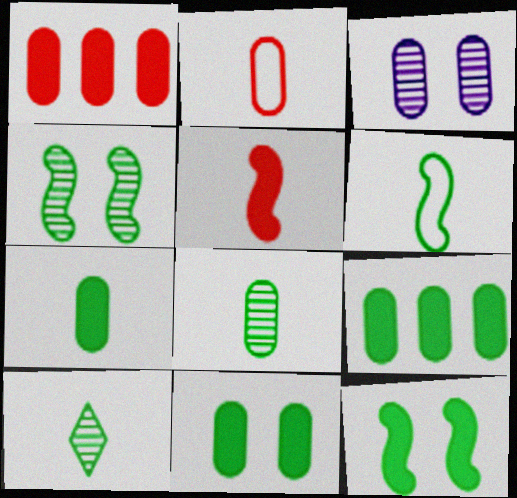[[2, 3, 9], 
[6, 7, 10], 
[7, 9, 11]]